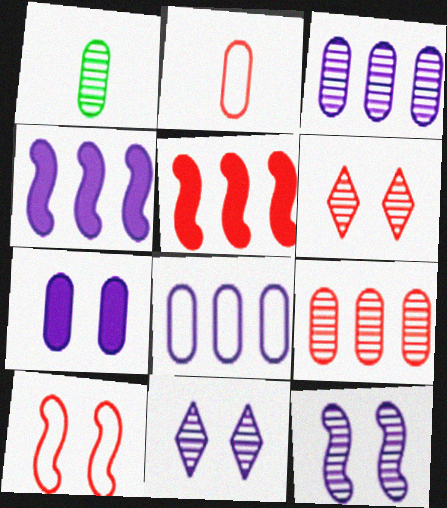[[2, 5, 6]]